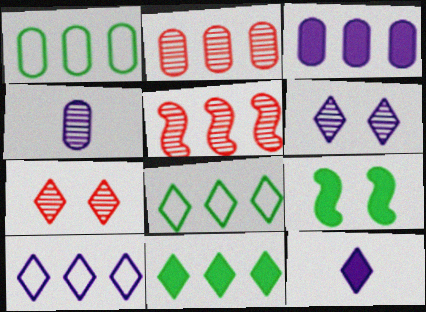[[1, 2, 3], 
[3, 5, 8], 
[6, 10, 12], 
[7, 8, 12]]